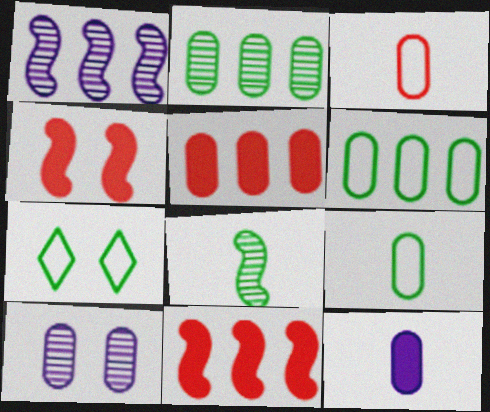[[4, 7, 10], 
[5, 9, 10]]